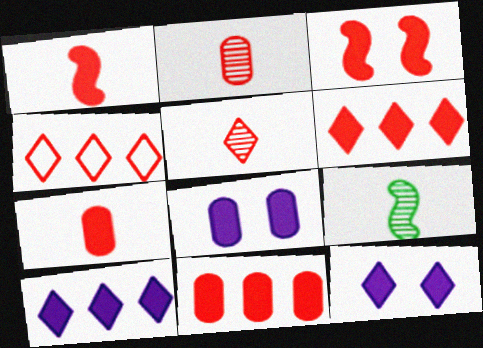[[2, 3, 4], 
[3, 6, 7], 
[4, 8, 9]]